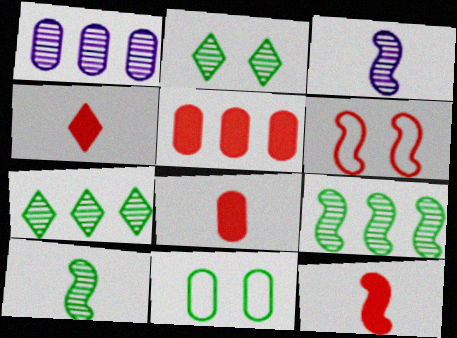[[1, 8, 11], 
[4, 8, 12]]